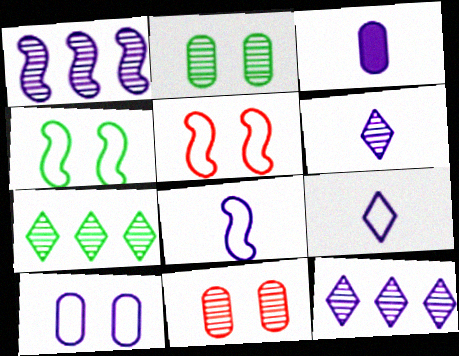[[3, 5, 7], 
[3, 6, 8]]